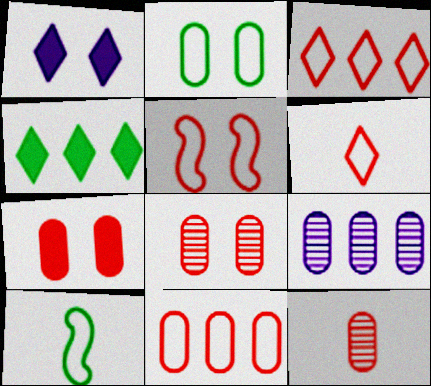[[5, 6, 11], 
[7, 11, 12]]